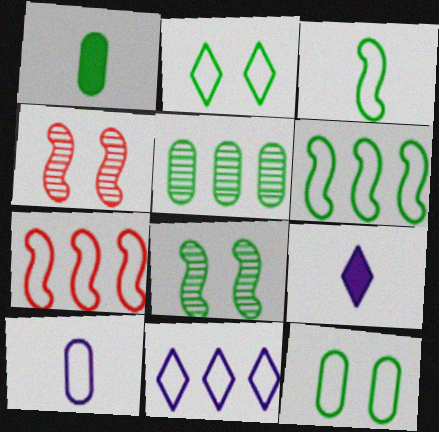[[1, 4, 11], 
[1, 5, 12], 
[2, 7, 10]]